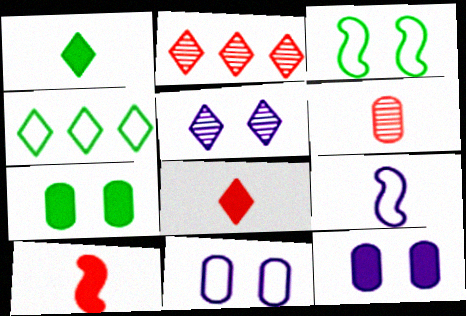[[1, 6, 9], 
[2, 7, 9], 
[4, 5, 8]]